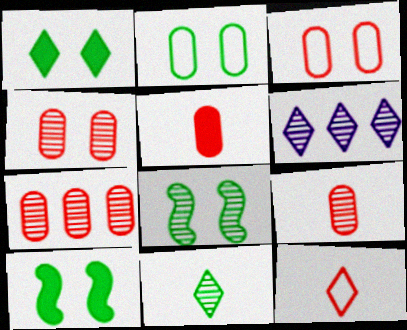[[1, 2, 8], 
[1, 6, 12], 
[3, 5, 7], 
[4, 7, 9], 
[6, 8, 9]]